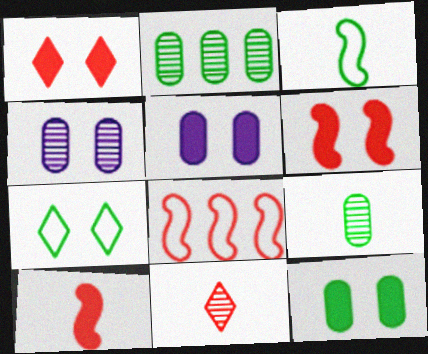[[4, 6, 7]]